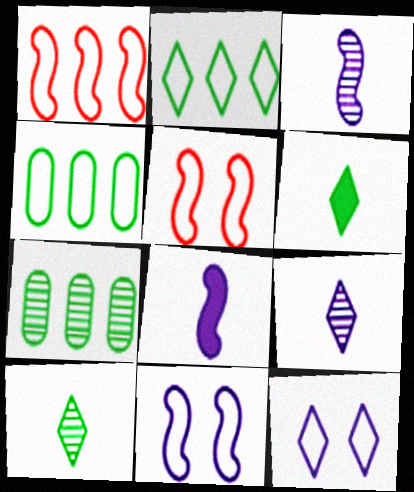[]